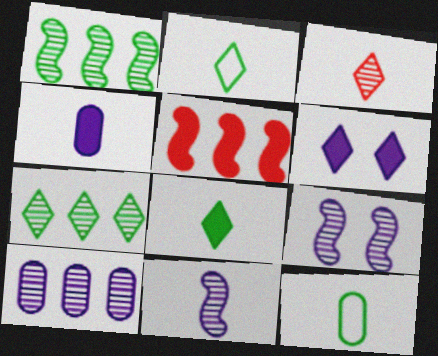[]